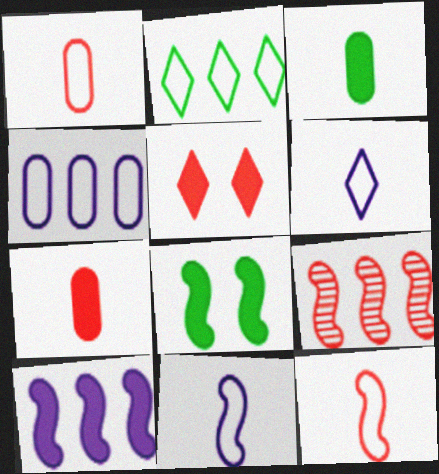[[1, 5, 9], 
[3, 5, 10], 
[8, 9, 11]]